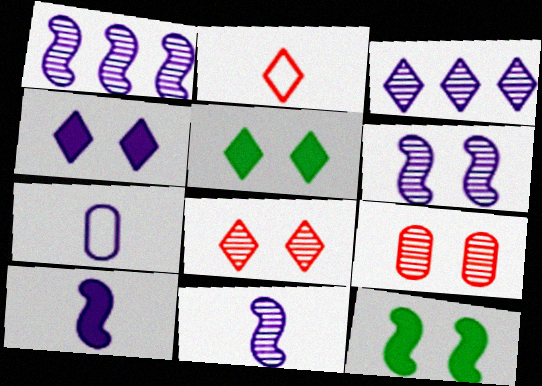[[1, 4, 7], 
[1, 6, 11], 
[2, 3, 5]]